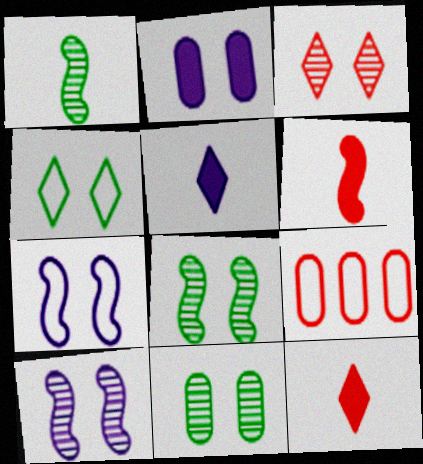[[3, 6, 9], 
[3, 10, 11], 
[5, 8, 9]]